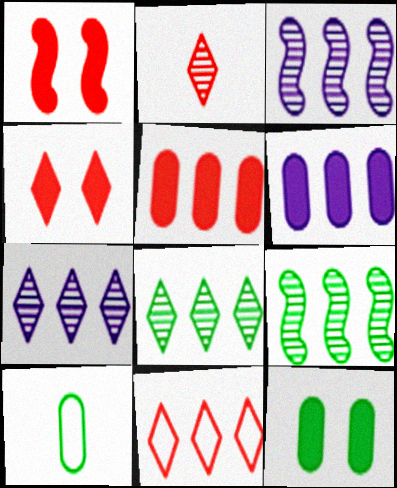[[1, 7, 10], 
[2, 4, 11], 
[3, 4, 10], 
[6, 9, 11]]